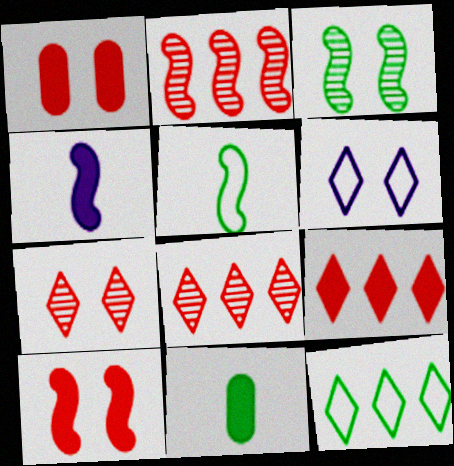[[1, 3, 6], 
[2, 6, 11], 
[3, 11, 12]]